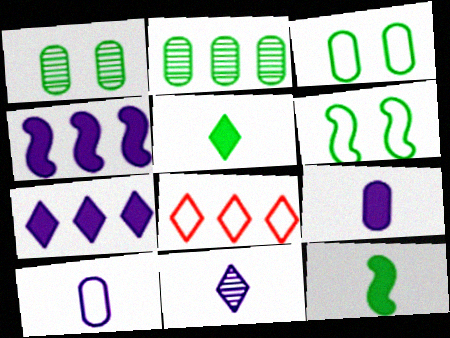[[2, 4, 8], 
[2, 5, 6], 
[6, 8, 10]]